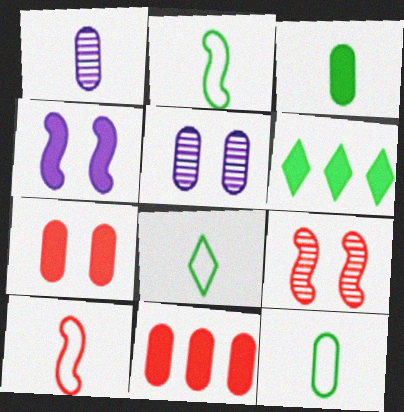[[2, 8, 12], 
[5, 6, 10], 
[5, 11, 12]]